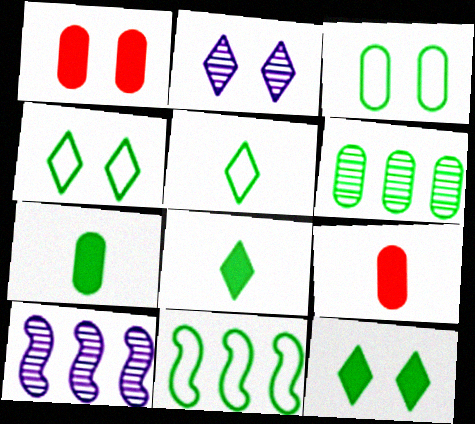[[1, 5, 10], 
[2, 9, 11], 
[3, 5, 11], 
[3, 6, 7], 
[4, 9, 10]]